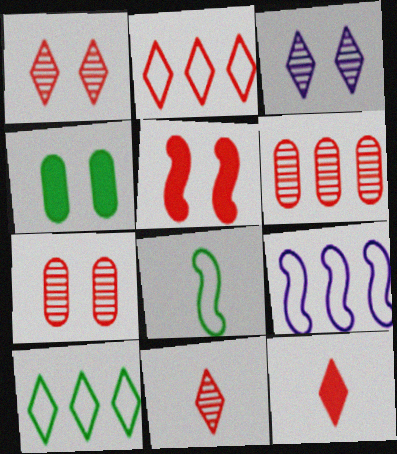[[1, 2, 12], 
[3, 10, 12], 
[4, 9, 11]]